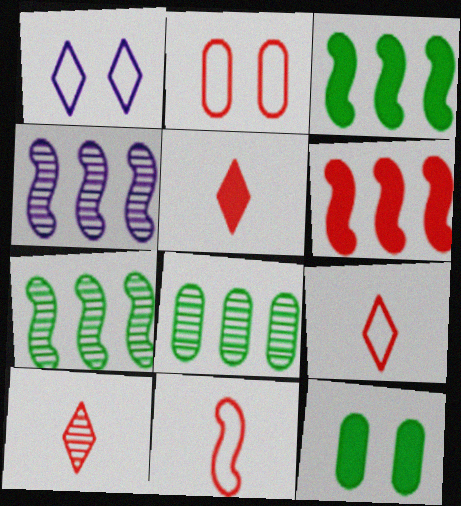[[2, 6, 10], 
[4, 9, 12], 
[5, 9, 10]]